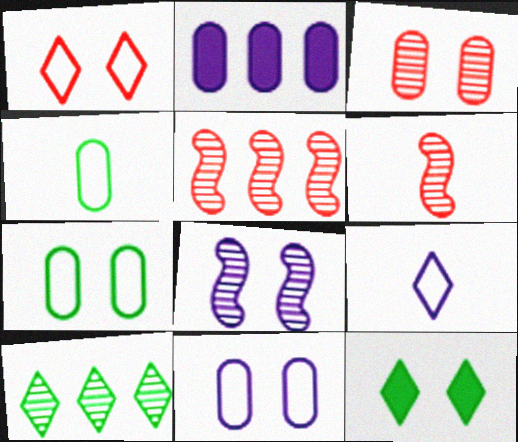[[2, 3, 4], 
[2, 8, 9]]